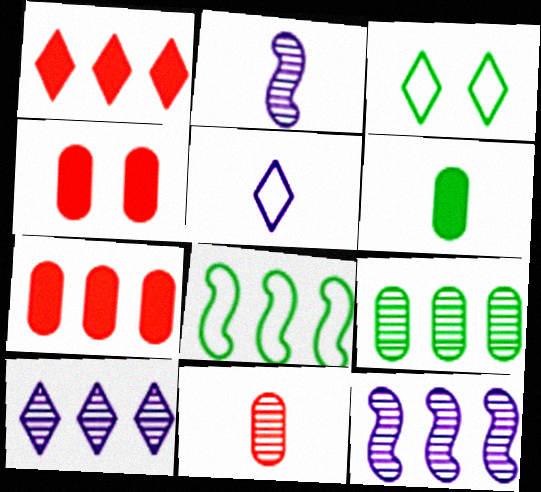[[2, 3, 7], 
[7, 8, 10]]